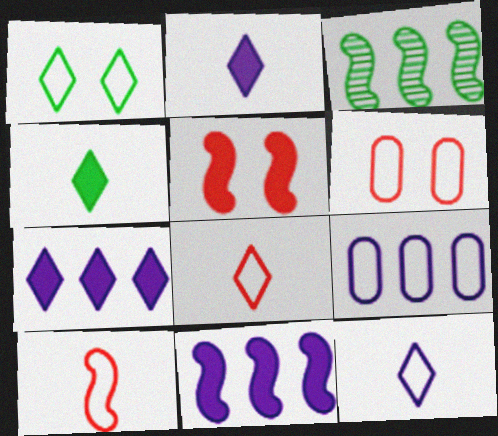[[1, 9, 10], 
[2, 3, 6]]